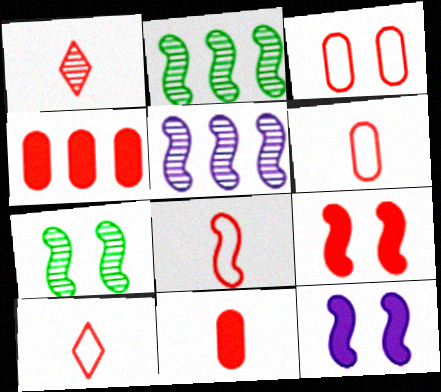[[1, 8, 11], 
[2, 8, 12], 
[6, 8, 10]]